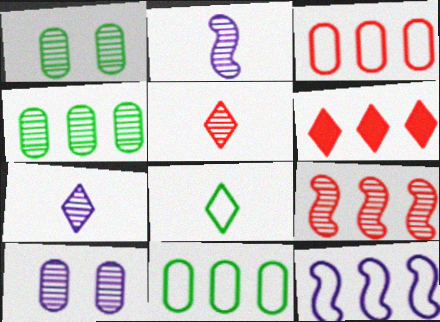[[1, 7, 9], 
[3, 6, 9], 
[4, 6, 12]]